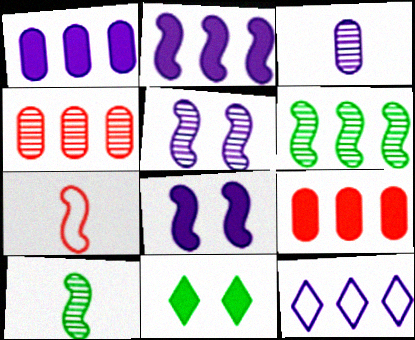[[3, 8, 12], 
[6, 7, 8], 
[6, 9, 12]]